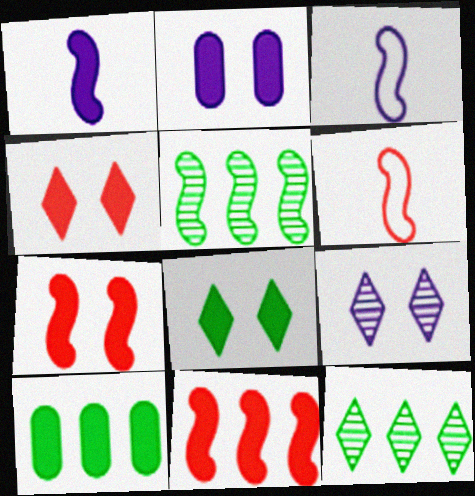[[1, 4, 10], 
[2, 6, 12], 
[2, 7, 8], 
[3, 5, 7], 
[6, 9, 10]]